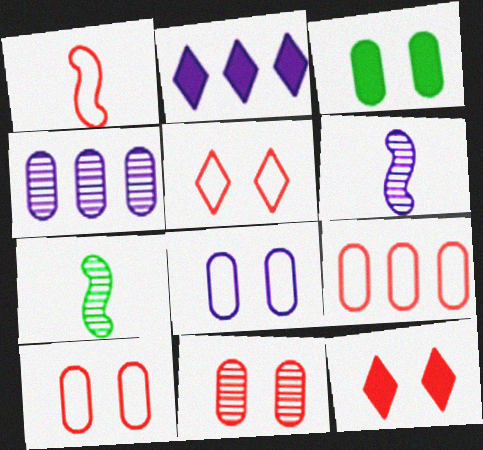[[1, 5, 9], 
[2, 6, 8], 
[2, 7, 10], 
[3, 8, 11]]